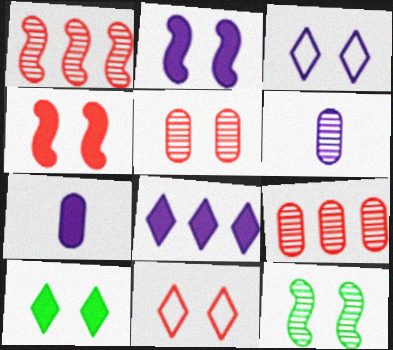[[2, 7, 8], 
[4, 5, 11]]